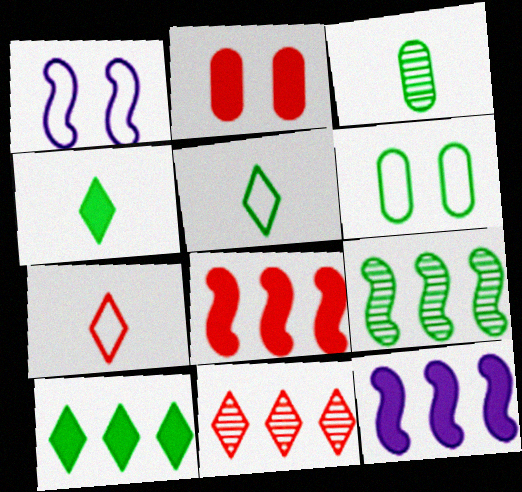[[2, 4, 12], 
[4, 6, 9]]